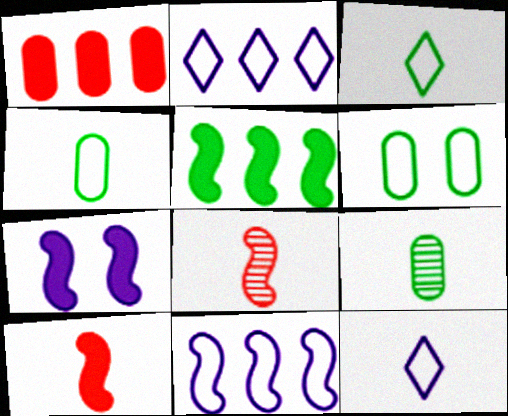[[5, 7, 10], 
[9, 10, 12]]